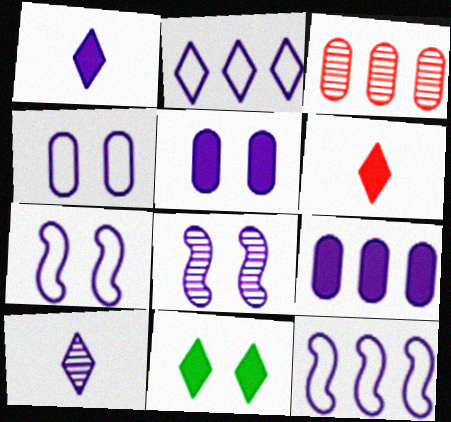[[5, 10, 12], 
[7, 9, 10]]